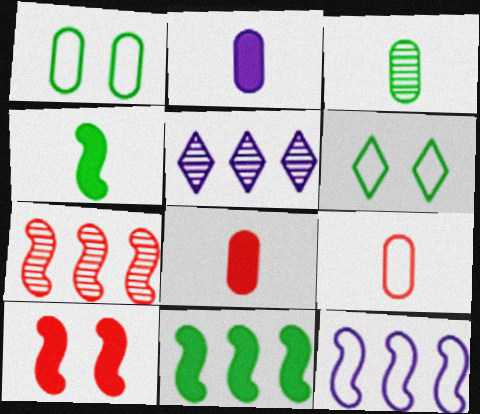[[2, 3, 9], 
[2, 6, 7], 
[3, 6, 11], 
[6, 9, 12], 
[7, 11, 12]]